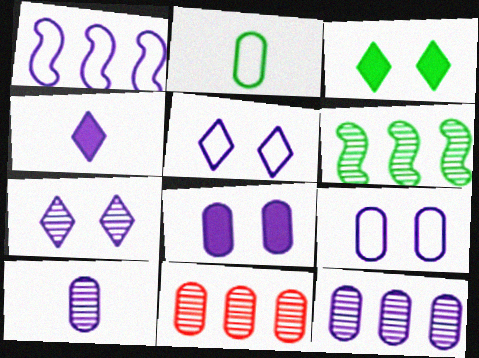[[2, 3, 6], 
[2, 8, 11]]